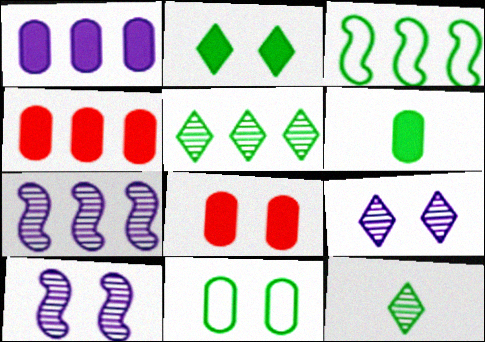[[1, 6, 8]]